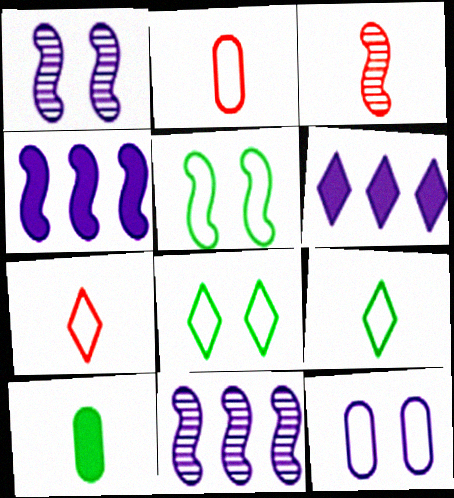[[3, 4, 5]]